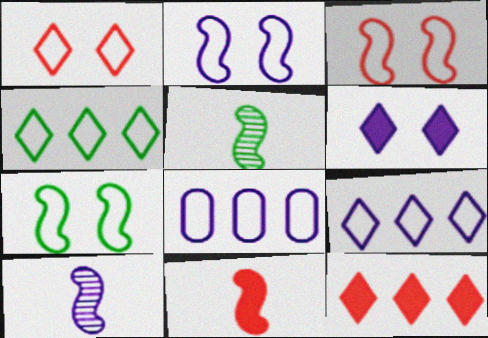[[2, 3, 7], 
[6, 8, 10]]